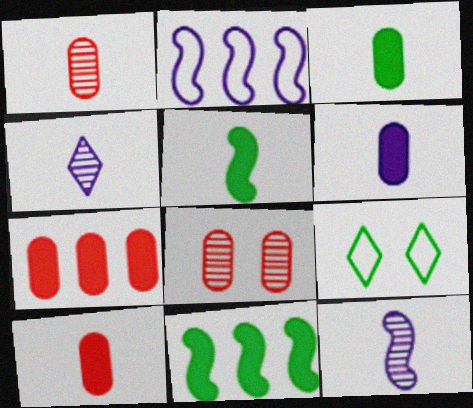[[3, 6, 10], 
[7, 9, 12]]